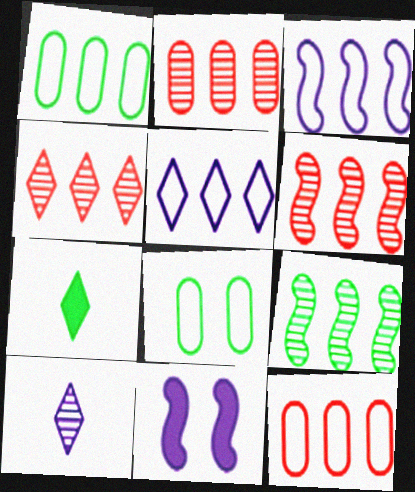[[2, 4, 6], 
[7, 8, 9]]